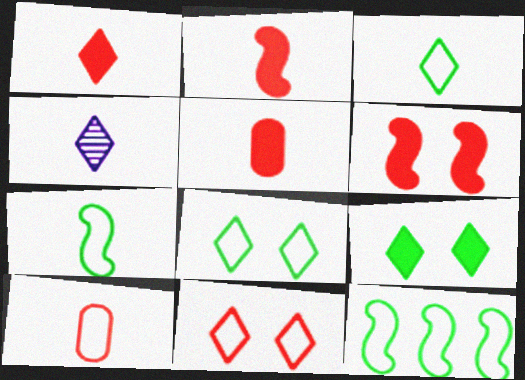[[1, 2, 5], 
[1, 3, 4], 
[4, 5, 7]]